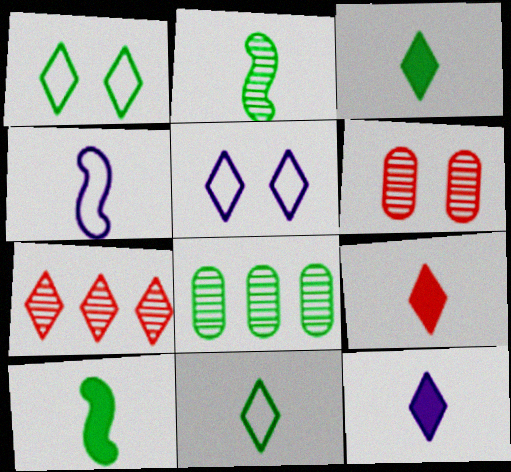[[1, 7, 12], 
[1, 8, 10], 
[3, 5, 7], 
[3, 9, 12]]